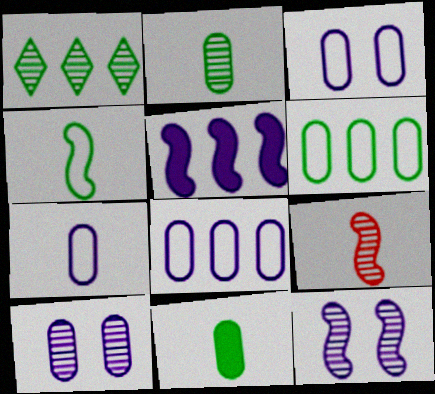[[1, 9, 10], 
[3, 7, 8]]